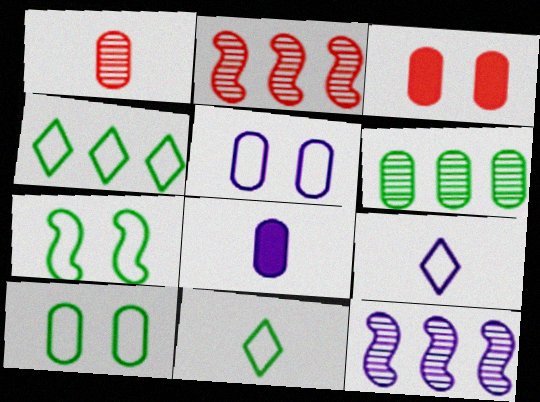[[3, 11, 12]]